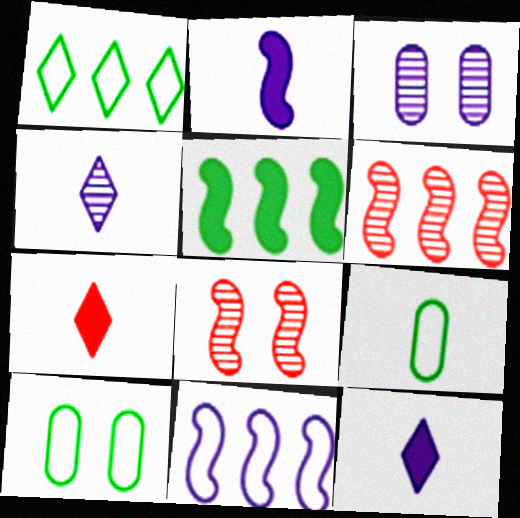[[3, 11, 12], 
[5, 6, 11], 
[6, 10, 12]]